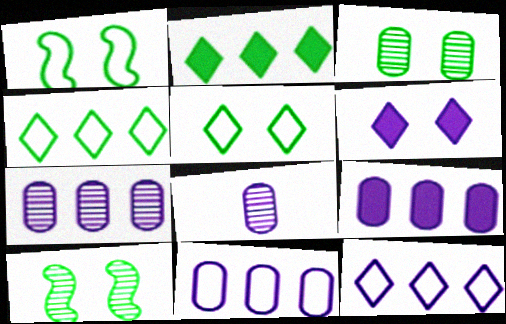[[7, 9, 11]]